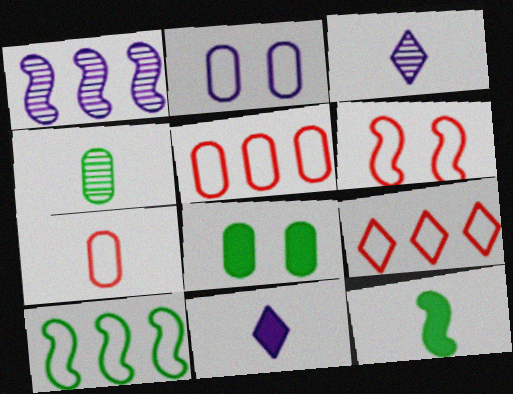[[1, 2, 11], 
[1, 6, 12], 
[3, 7, 12], 
[6, 7, 9]]